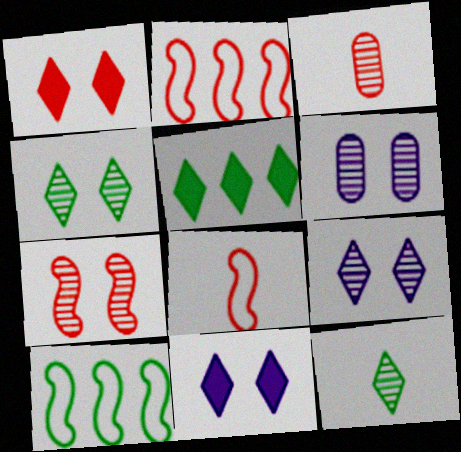[[1, 2, 3], 
[3, 10, 11], 
[4, 6, 7], 
[5, 6, 8]]